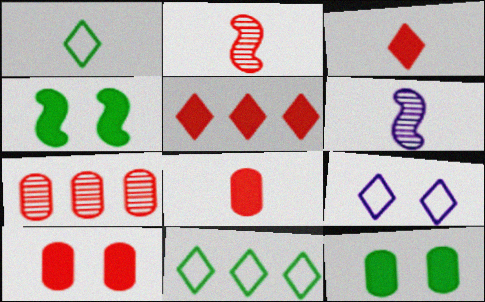[[1, 6, 8], 
[6, 10, 11]]